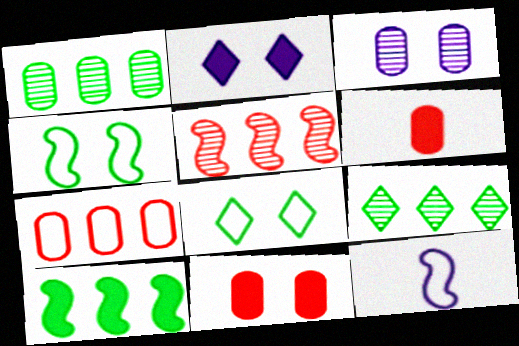[[2, 6, 10], 
[7, 8, 12], 
[9, 11, 12]]